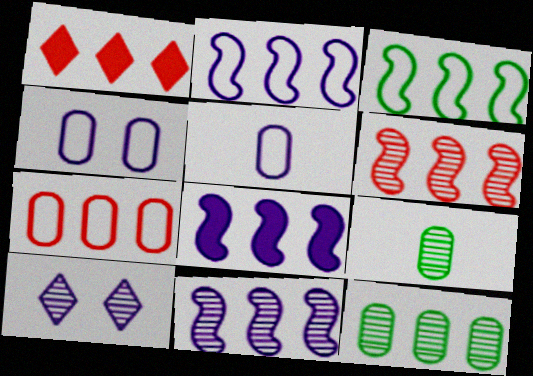[[1, 2, 12], 
[1, 6, 7], 
[2, 8, 11], 
[3, 6, 8], 
[5, 8, 10], 
[6, 9, 10]]